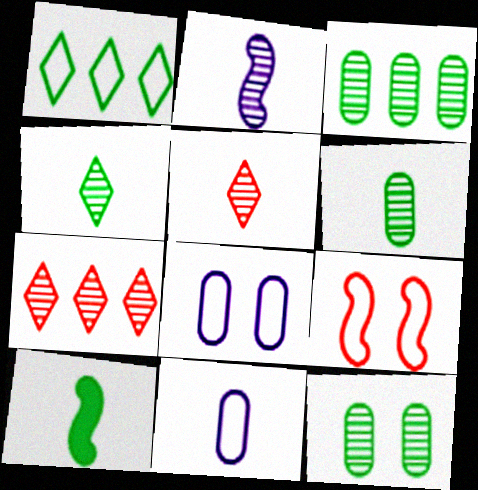[[1, 9, 11], 
[1, 10, 12], 
[2, 5, 6], 
[2, 7, 12], 
[3, 6, 12], 
[5, 10, 11], 
[7, 8, 10]]